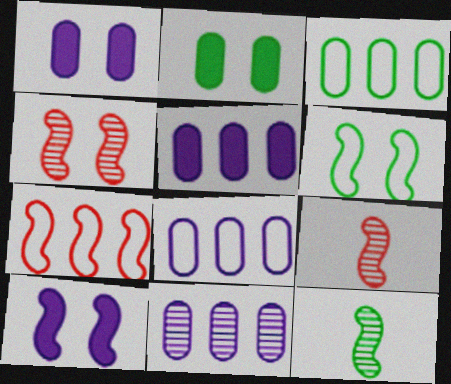[[4, 6, 10], 
[5, 8, 11], 
[7, 10, 12]]